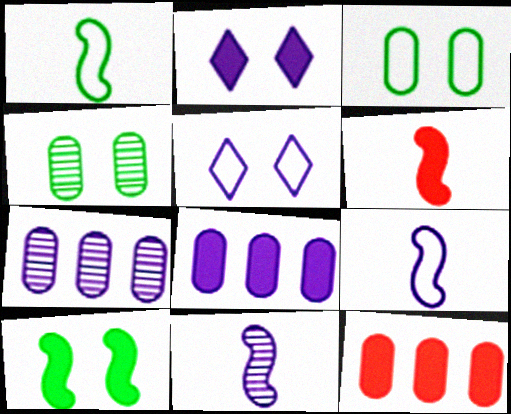[[1, 6, 11], 
[2, 7, 9], 
[5, 8, 11]]